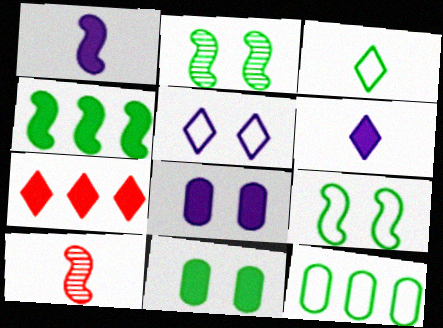[[1, 7, 11], 
[3, 9, 12]]